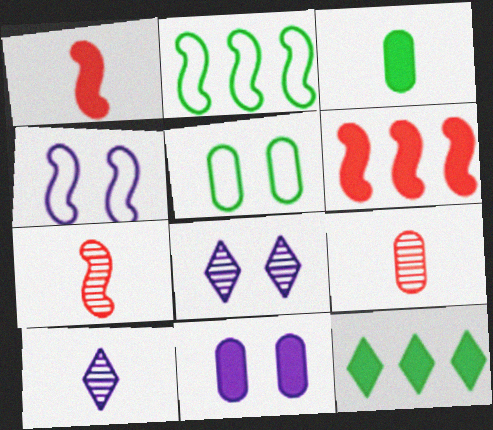[[1, 11, 12], 
[4, 8, 11], 
[4, 9, 12], 
[5, 6, 10]]